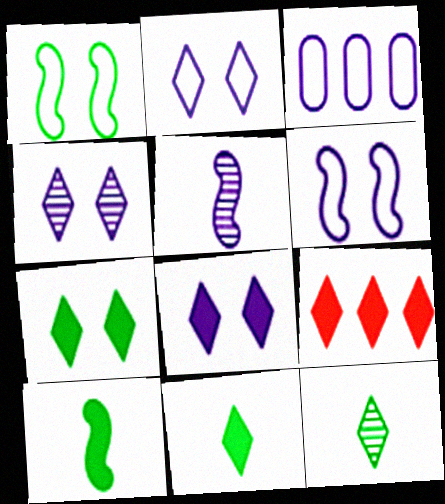[[2, 4, 8], 
[2, 9, 12], 
[3, 5, 8], 
[8, 9, 11]]